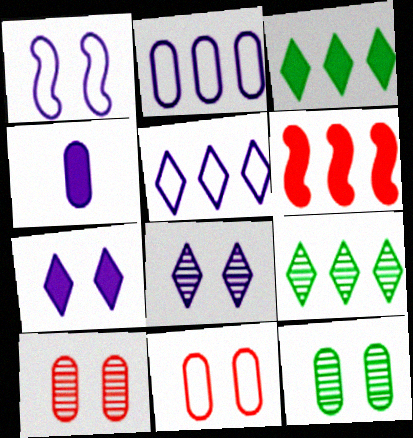[[2, 6, 9]]